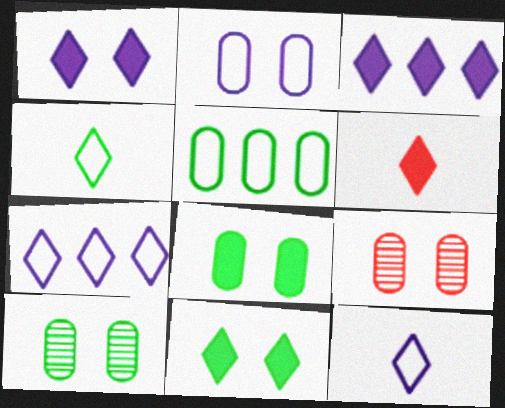[[2, 8, 9], 
[3, 6, 11]]